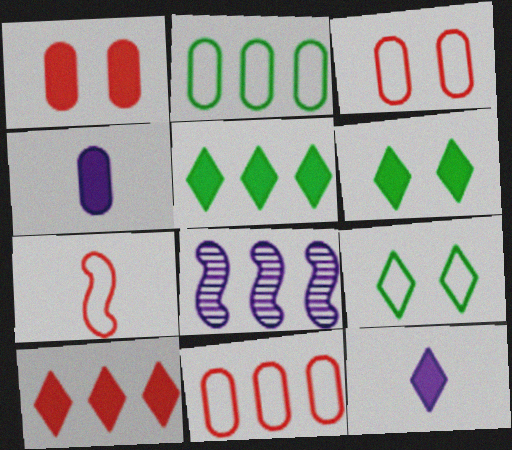[[2, 8, 10], 
[5, 8, 11], 
[6, 10, 12]]